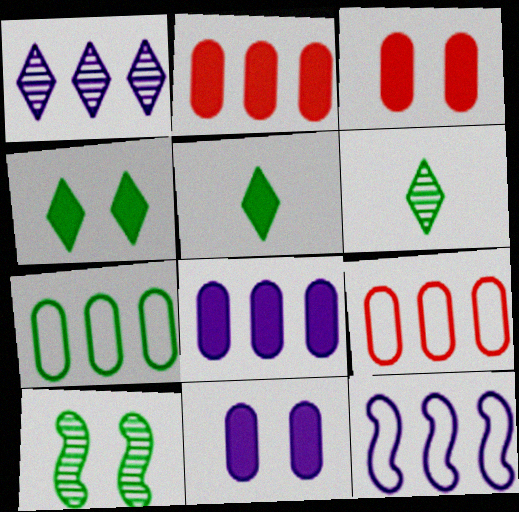[[1, 8, 12], 
[3, 6, 12], 
[5, 7, 10]]